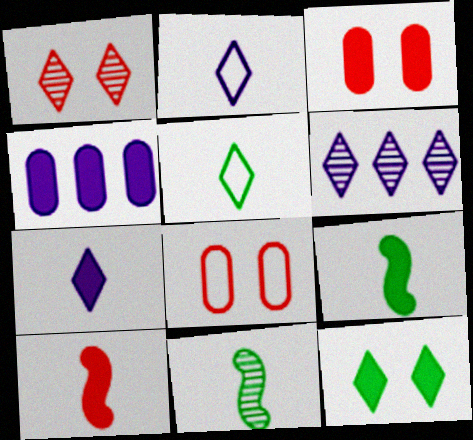[[4, 10, 12], 
[6, 8, 9]]